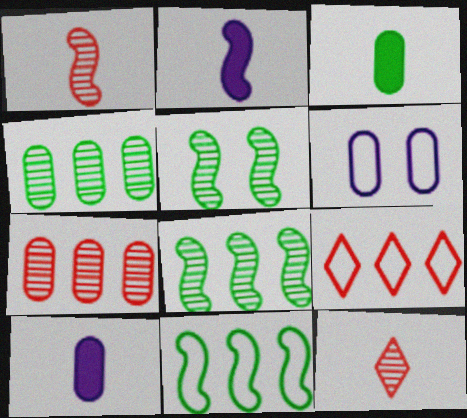[[3, 6, 7], 
[5, 9, 10]]